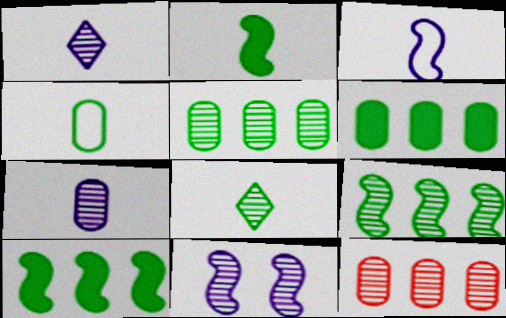[[2, 4, 8], 
[8, 11, 12]]